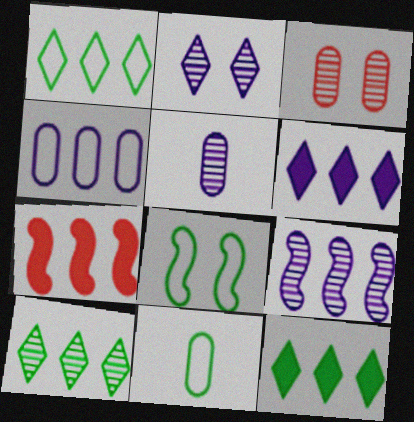[[1, 8, 11], 
[1, 10, 12], 
[2, 5, 9], 
[2, 7, 11], 
[4, 6, 9], 
[4, 7, 10]]